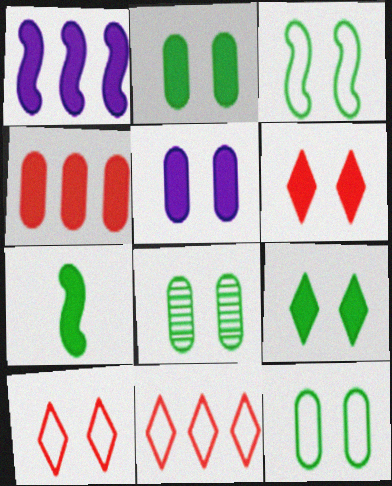[[2, 8, 12], 
[3, 8, 9]]